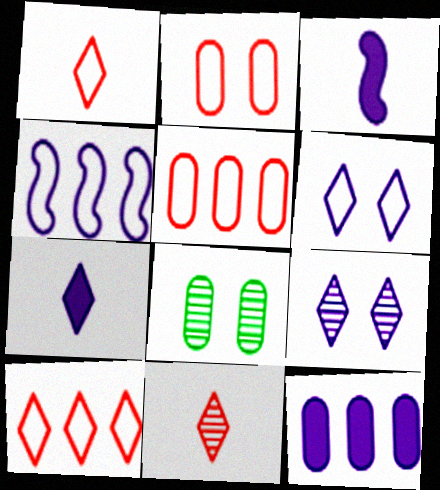[[3, 8, 10]]